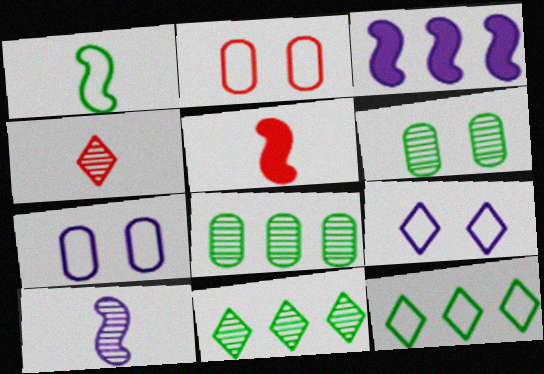[[1, 5, 10], 
[5, 7, 11], 
[5, 8, 9]]